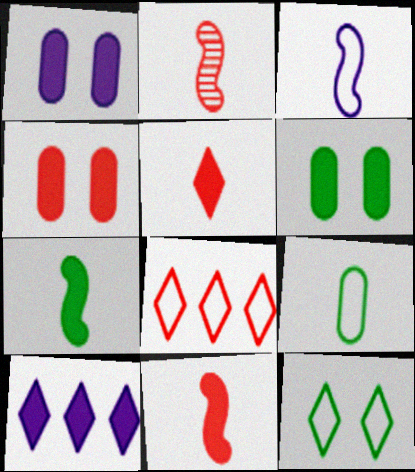[[1, 4, 6], 
[2, 3, 7], 
[2, 4, 8], 
[4, 7, 10], 
[6, 10, 11]]